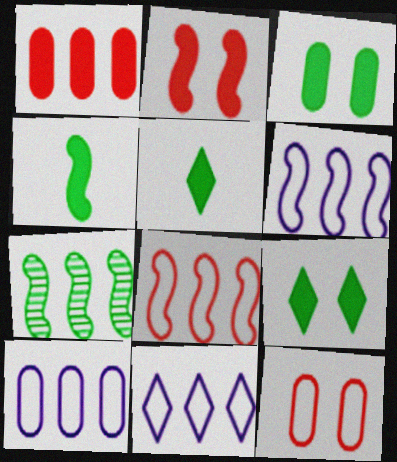[[1, 7, 11], 
[6, 10, 11]]